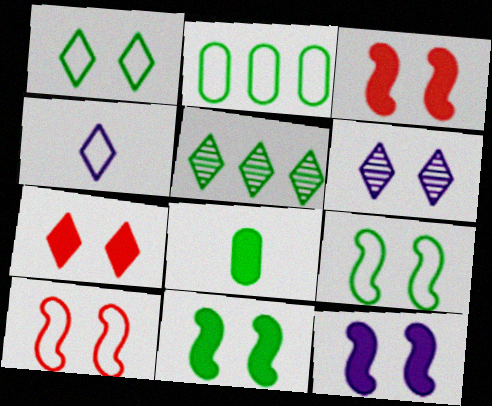[[1, 6, 7], 
[2, 4, 10], 
[3, 11, 12], 
[4, 5, 7], 
[5, 8, 9]]